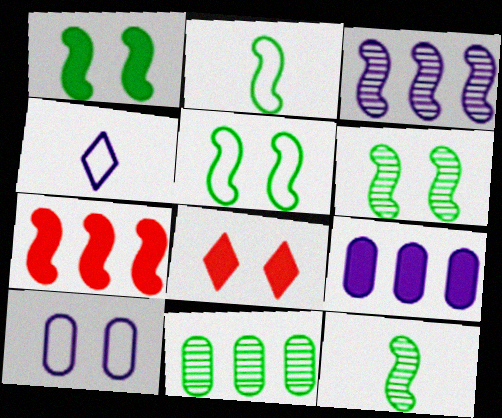[[1, 5, 6], 
[6, 8, 10]]